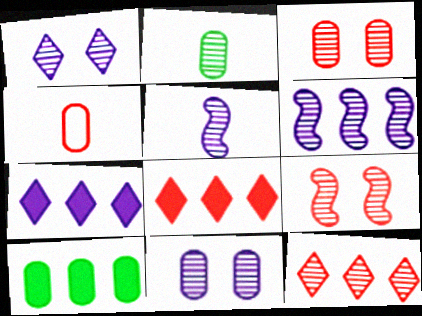[[4, 8, 9], 
[4, 10, 11]]